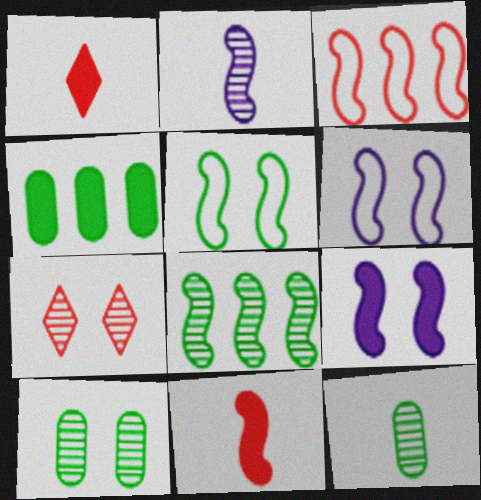[[1, 4, 9], 
[6, 8, 11]]